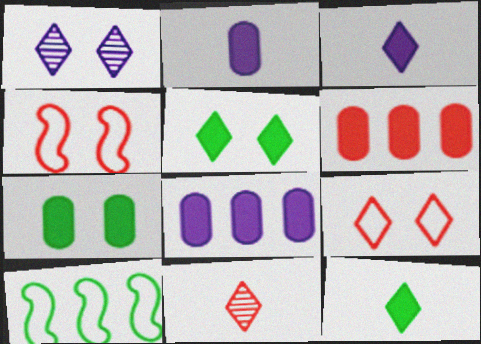[[1, 4, 7], 
[1, 5, 9], 
[2, 6, 7], 
[4, 6, 11]]